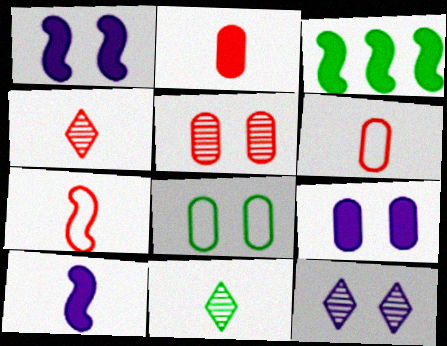[[2, 4, 7], 
[3, 6, 12], 
[3, 8, 11], 
[5, 8, 9], 
[6, 10, 11]]